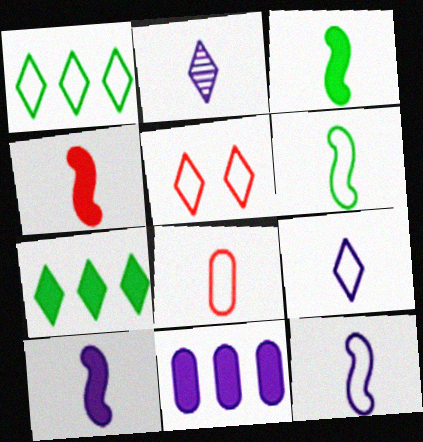[[1, 5, 9], 
[2, 3, 8], 
[2, 5, 7], 
[3, 4, 10], 
[6, 8, 9]]